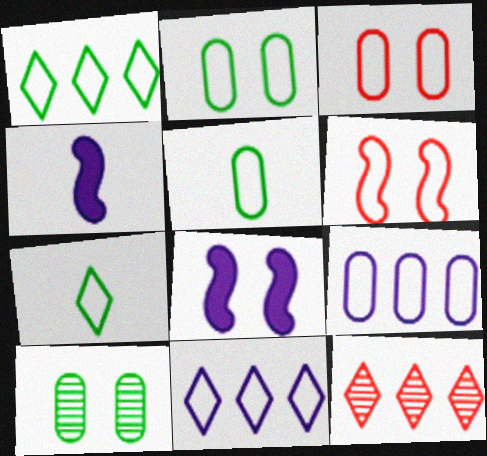[[2, 4, 12], 
[3, 5, 9], 
[5, 6, 11], 
[5, 8, 12], 
[6, 7, 9]]